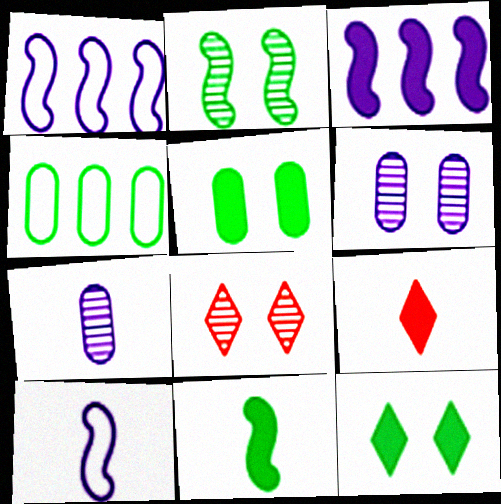[[2, 6, 8], 
[3, 5, 9]]